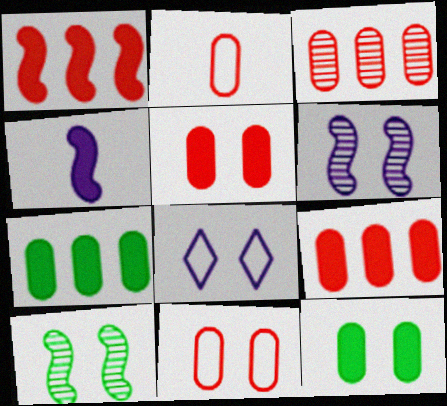[[2, 3, 5], 
[5, 8, 10]]